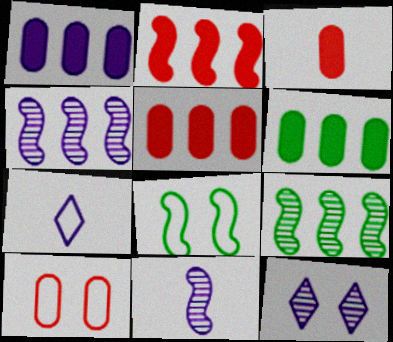[[1, 5, 6], 
[2, 8, 11]]